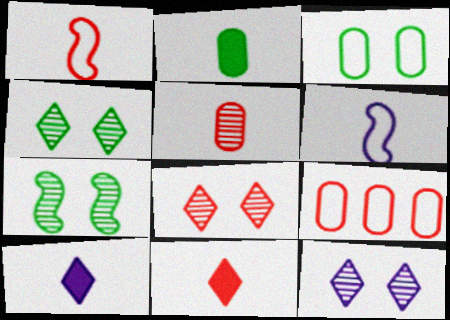[[1, 5, 11], 
[4, 8, 12], 
[7, 9, 10]]